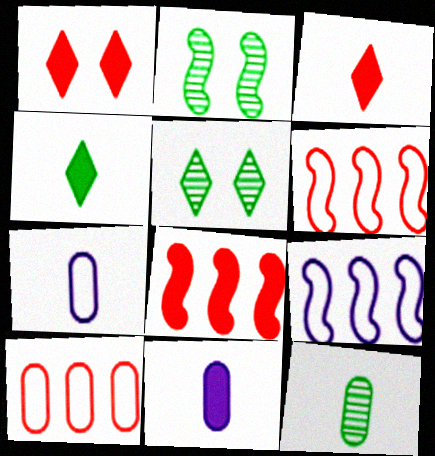[[1, 9, 12], 
[5, 6, 11], 
[5, 7, 8]]